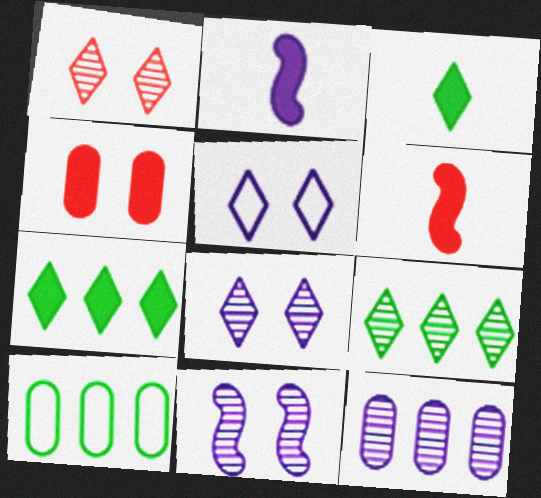[[1, 2, 10], 
[2, 4, 7], 
[2, 5, 12], 
[6, 8, 10]]